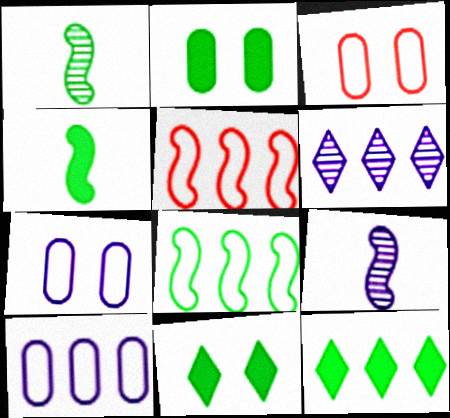[[2, 4, 12], 
[3, 4, 6], 
[3, 9, 12]]